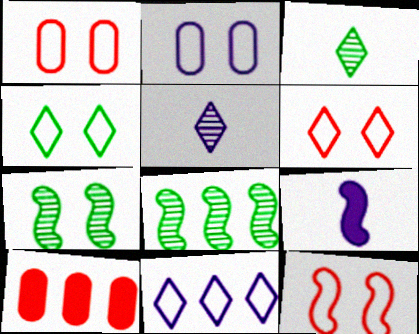[[1, 6, 12], 
[2, 4, 12], 
[8, 9, 12], 
[8, 10, 11]]